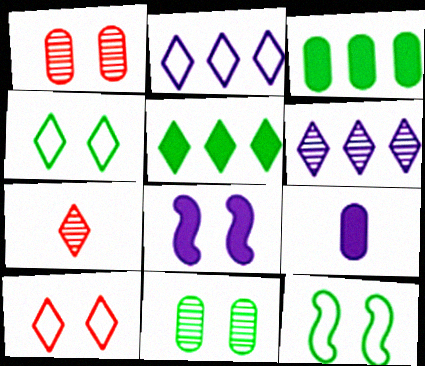[[1, 4, 8], 
[8, 10, 11]]